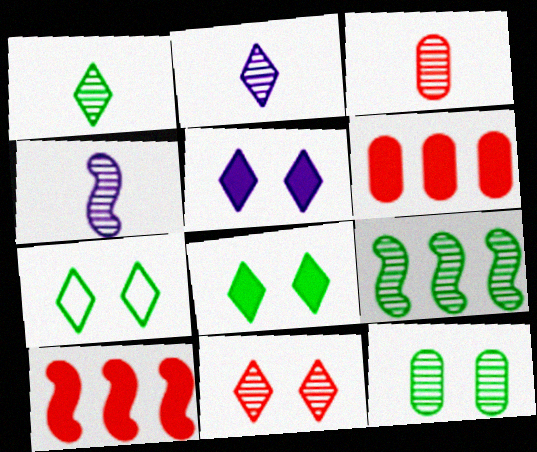[[1, 3, 4], 
[1, 9, 12], 
[4, 6, 7], 
[5, 7, 11]]